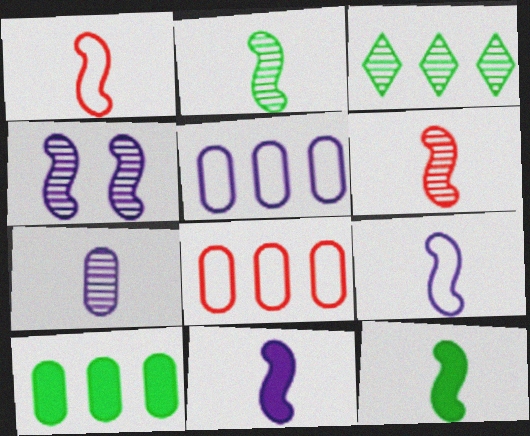[[1, 2, 11], 
[6, 9, 12]]